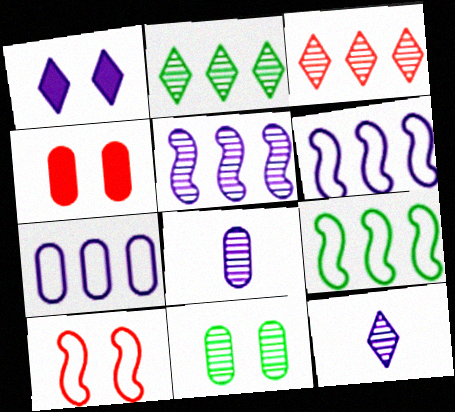[[1, 6, 8], 
[1, 10, 11], 
[4, 9, 12]]